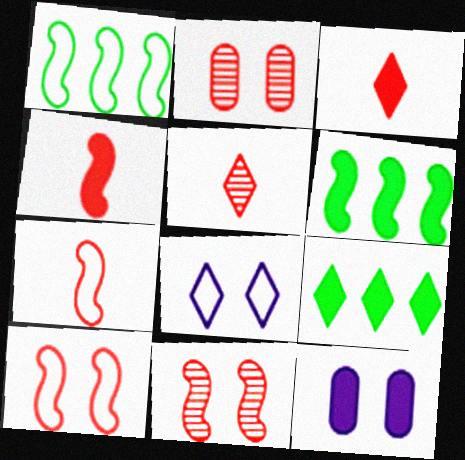[[1, 5, 12], 
[3, 6, 12], 
[4, 9, 12], 
[5, 8, 9]]